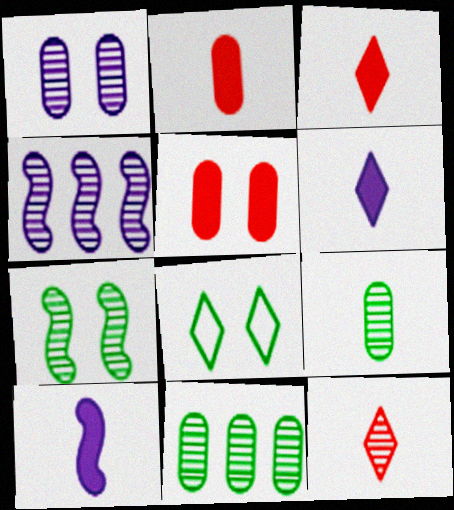[[2, 4, 8]]